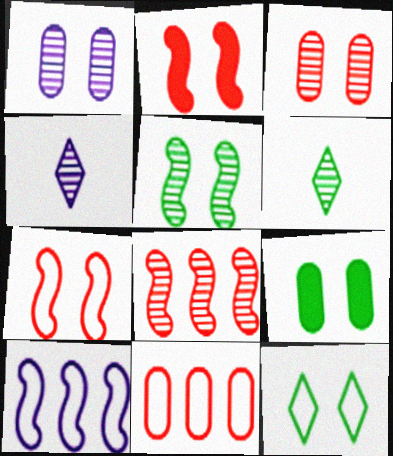[[1, 2, 12], 
[1, 6, 8], 
[5, 9, 12]]